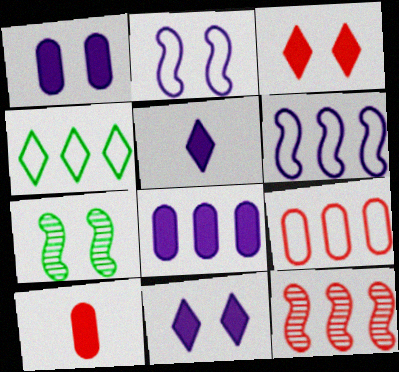[[4, 6, 9], 
[4, 8, 12], 
[5, 7, 9]]